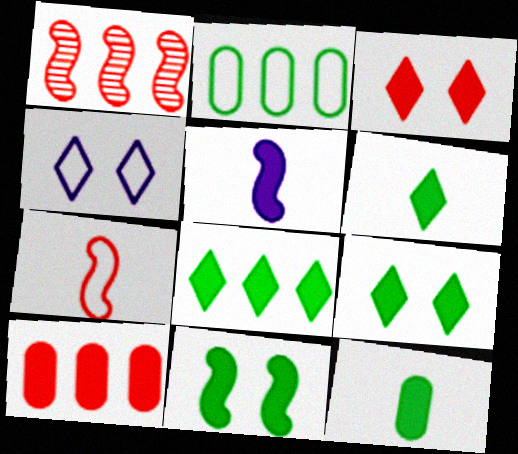[[1, 4, 12], 
[2, 4, 7], 
[5, 9, 10], 
[6, 8, 9], 
[8, 11, 12]]